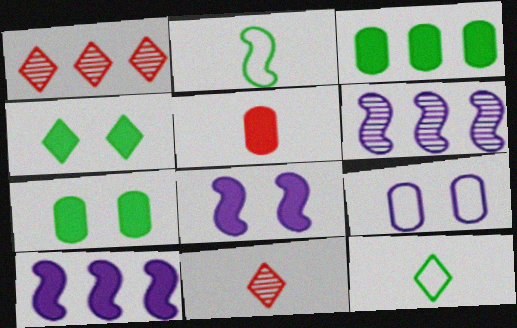[[4, 5, 10]]